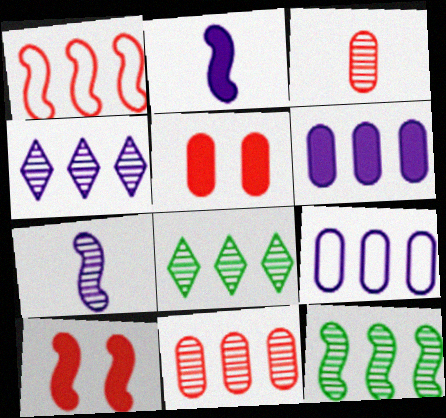[[1, 6, 8], 
[4, 11, 12]]